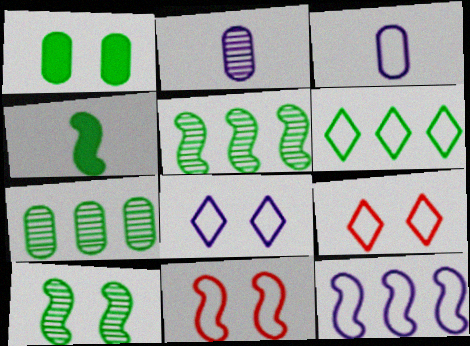[[3, 6, 11], 
[3, 8, 12]]